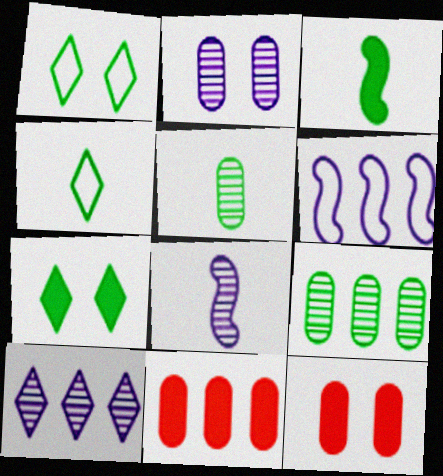[[1, 3, 9], 
[1, 8, 11], 
[2, 8, 10], 
[3, 4, 5]]